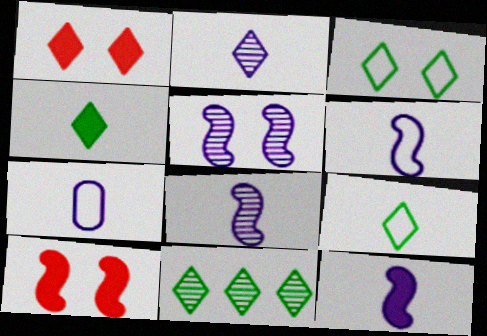[[2, 7, 12], 
[3, 4, 11], 
[6, 8, 12], 
[7, 10, 11]]